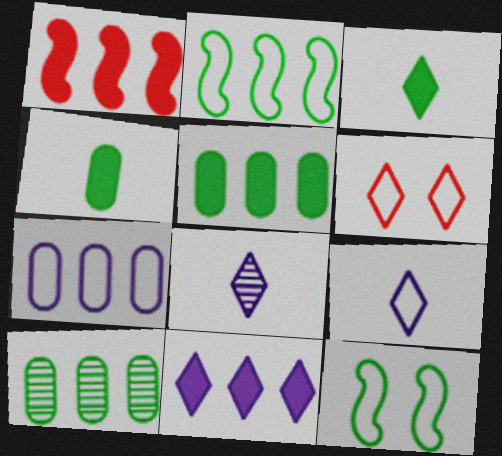[[1, 5, 11], 
[3, 10, 12]]